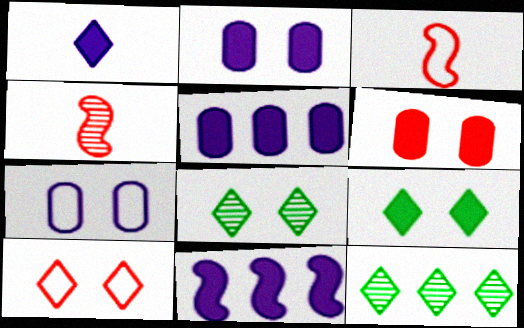[[1, 2, 11], 
[1, 10, 12], 
[2, 3, 12], 
[3, 5, 8]]